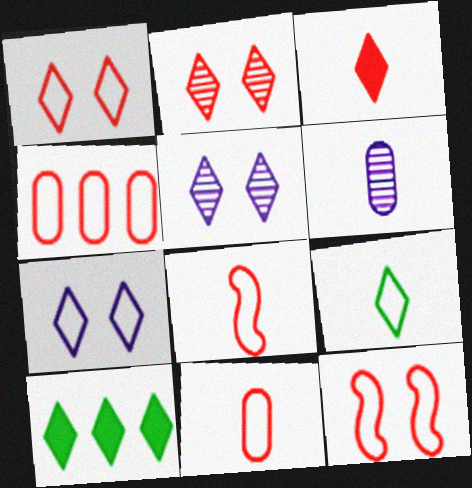[[1, 4, 8], 
[6, 10, 12]]